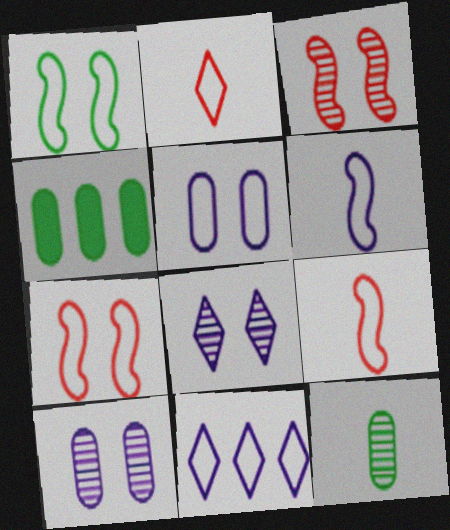[[4, 8, 9], 
[5, 6, 11]]